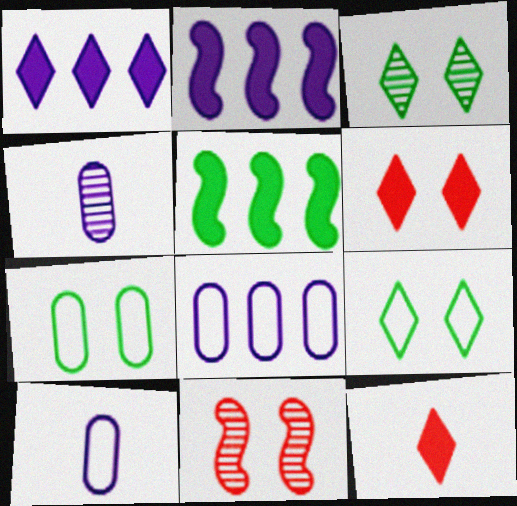[]